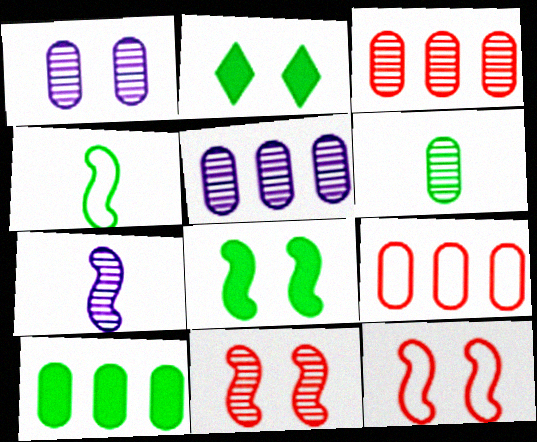[[1, 2, 12], 
[1, 3, 6], 
[2, 7, 9], 
[5, 9, 10]]